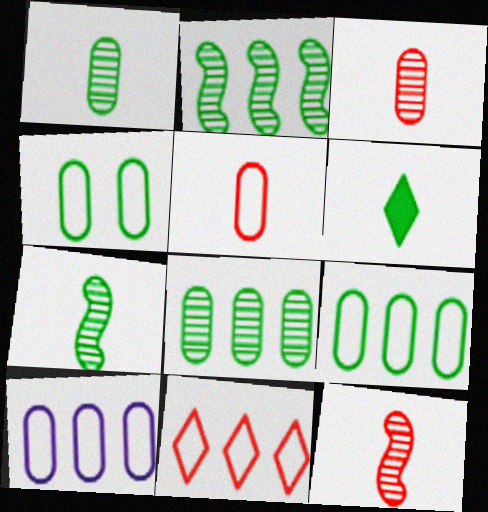[[2, 4, 6], 
[4, 5, 10]]